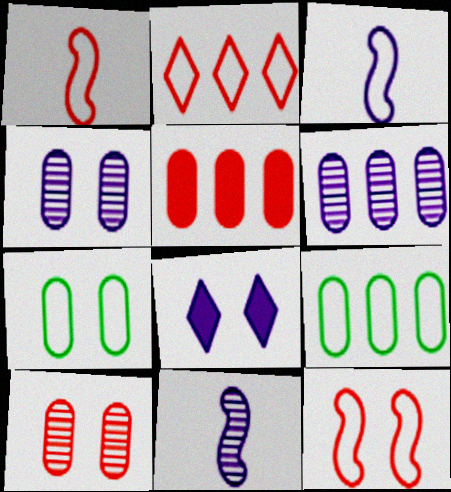[[2, 3, 7], 
[3, 6, 8], 
[5, 6, 9]]